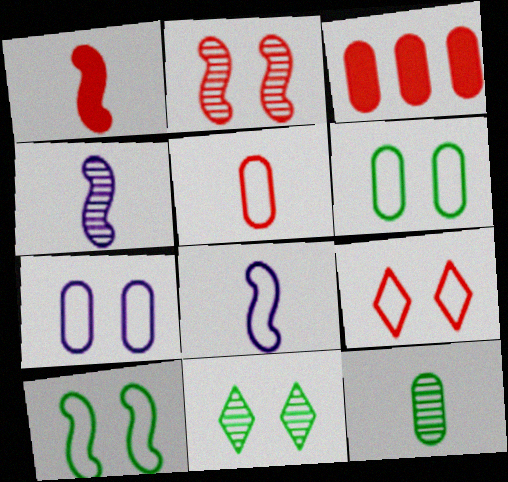[[3, 7, 12], 
[3, 8, 11], 
[7, 9, 10]]